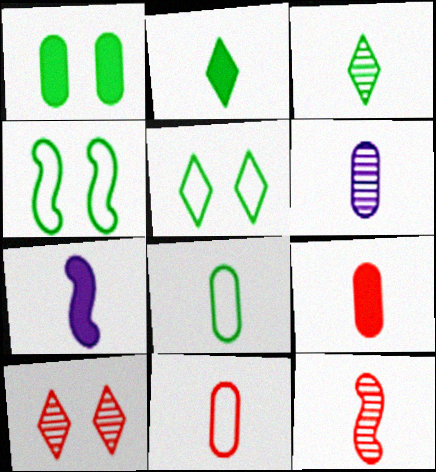[[2, 7, 9], 
[3, 6, 12], 
[3, 7, 11], 
[6, 8, 9]]